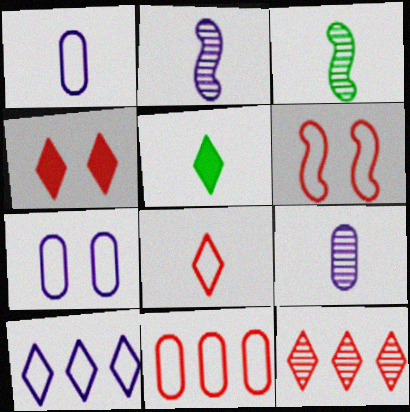[[4, 8, 12], 
[6, 8, 11]]